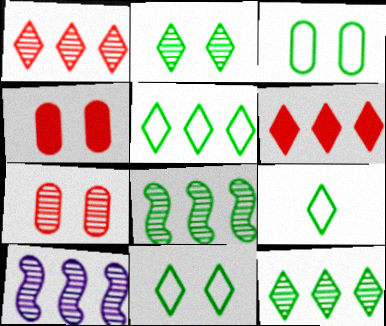[[4, 9, 10], 
[5, 9, 11]]